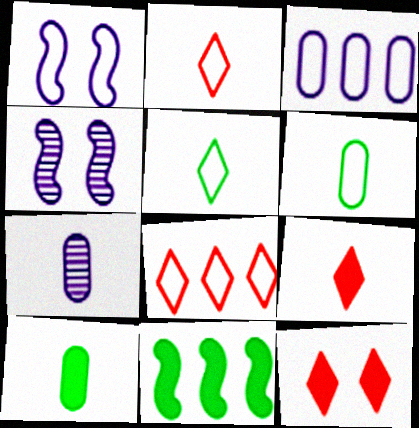[[1, 6, 8], 
[4, 8, 10]]